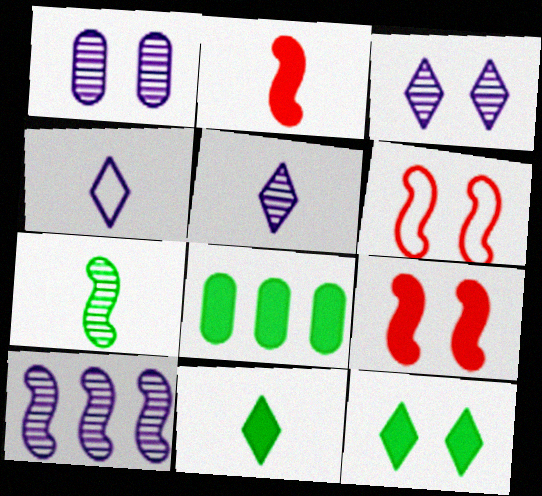[[1, 5, 10], 
[1, 6, 12], 
[5, 6, 8]]